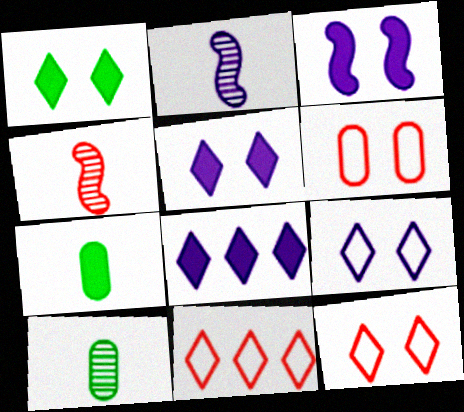[[3, 10, 11]]